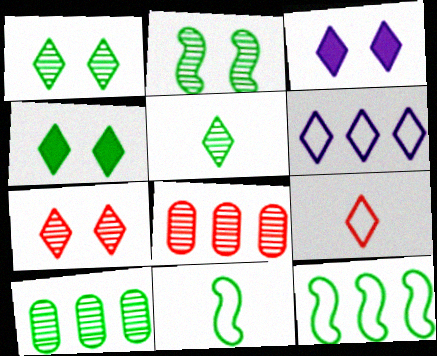[[2, 5, 10], 
[3, 8, 11], 
[4, 10, 11]]